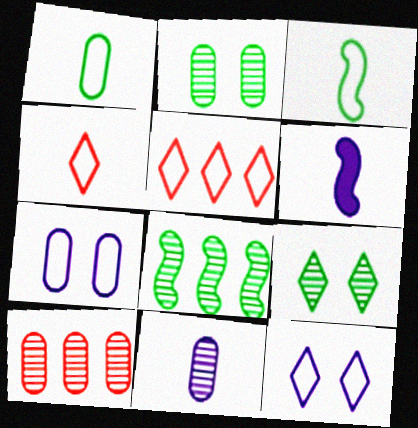[[2, 5, 6], 
[2, 10, 11], 
[3, 5, 7]]